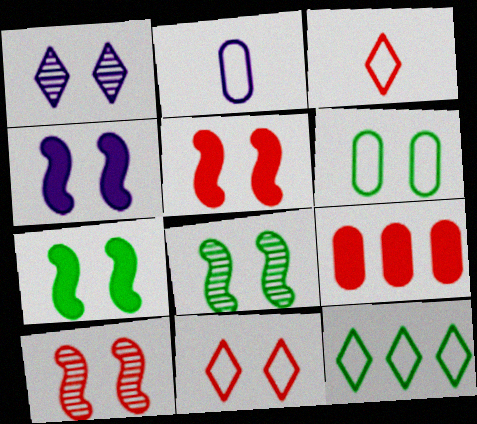[[1, 5, 6], 
[3, 9, 10], 
[4, 5, 7]]